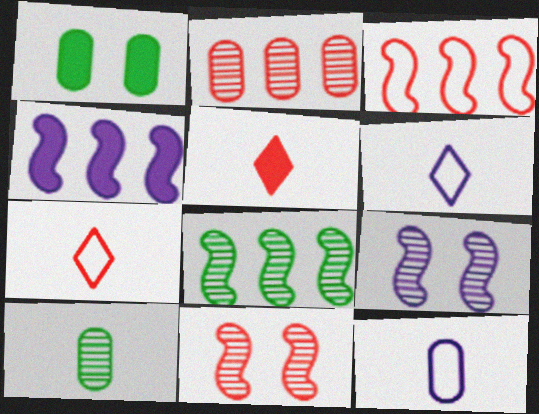[[1, 2, 12], 
[1, 4, 5], 
[3, 4, 8]]